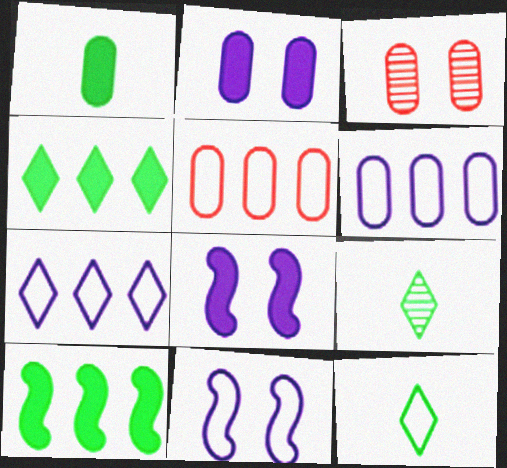[[1, 3, 6], 
[5, 8, 9], 
[5, 11, 12]]